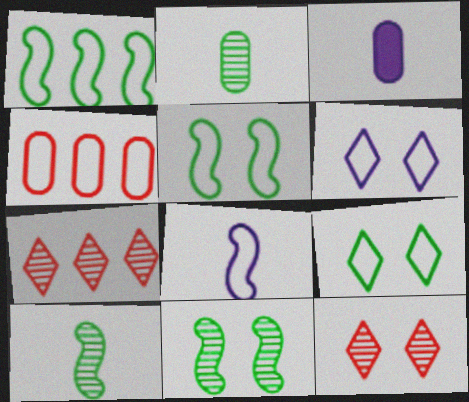[[1, 3, 12], 
[3, 5, 7], 
[4, 8, 9]]